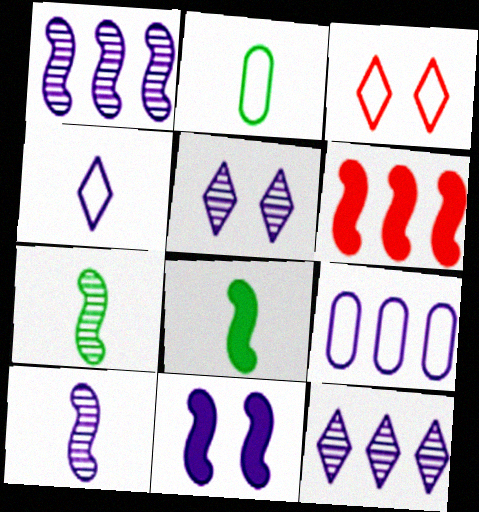[[2, 5, 6], 
[6, 8, 11]]